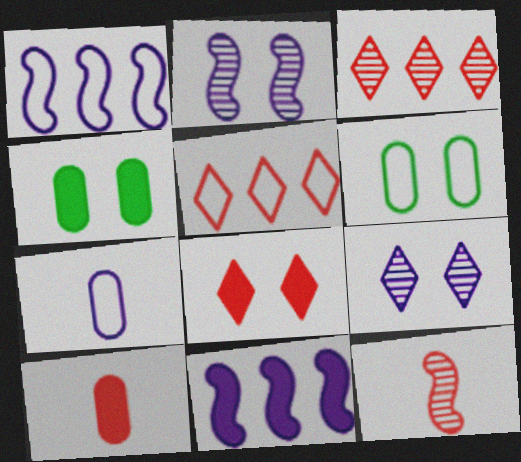[[2, 6, 8], 
[7, 9, 11]]